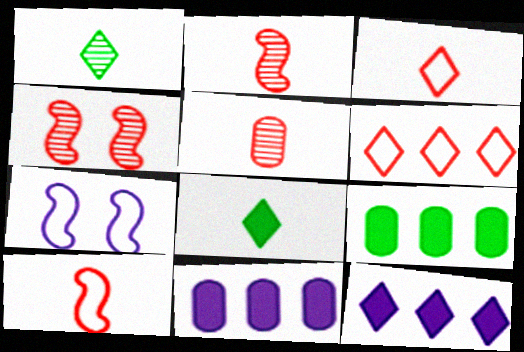[]